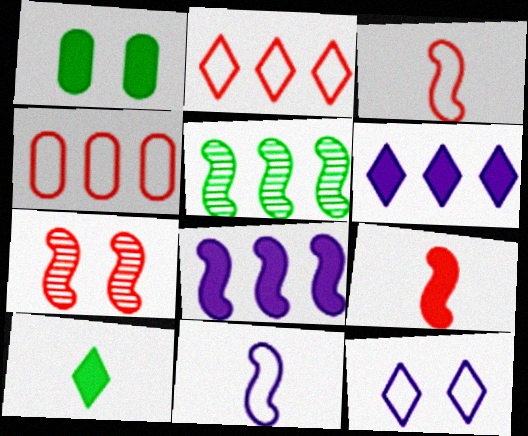[[1, 6, 9], 
[1, 7, 12], 
[4, 5, 6]]